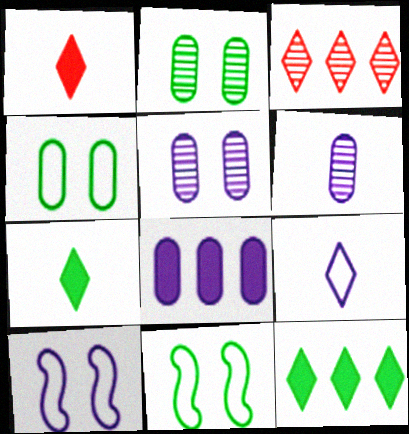[]